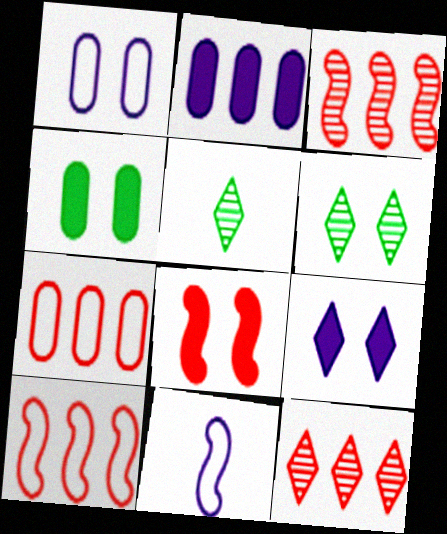[[1, 6, 8], 
[4, 8, 9], 
[4, 11, 12]]